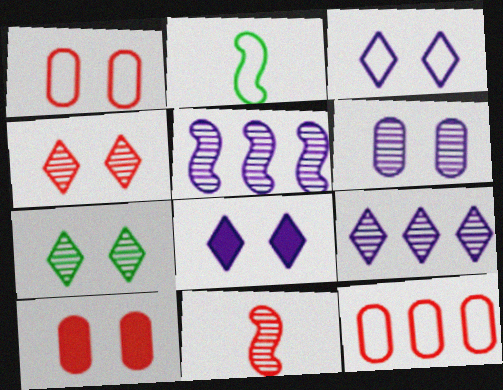[[2, 3, 12], 
[2, 9, 10]]